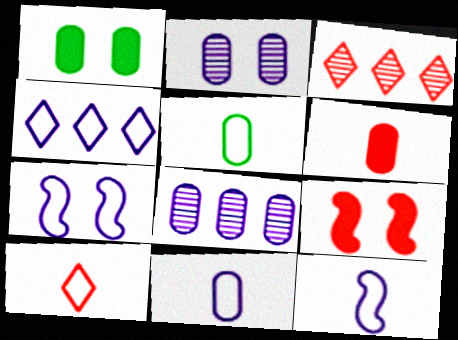[[1, 3, 12], 
[4, 7, 11], 
[5, 10, 12]]